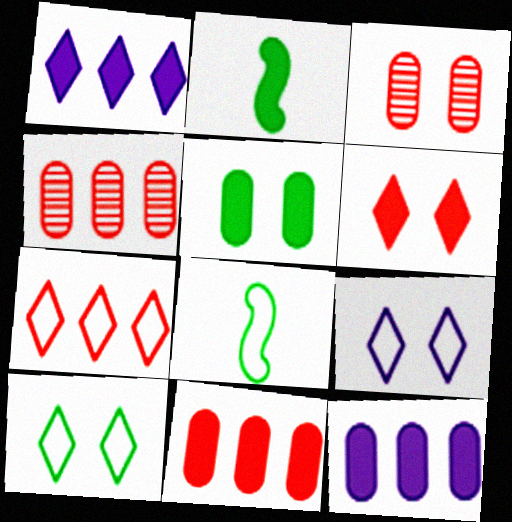[[1, 3, 8], 
[2, 4, 9], 
[2, 6, 12]]